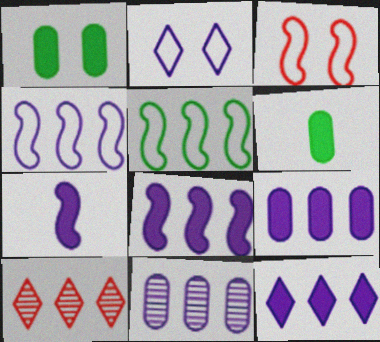[[2, 7, 11], 
[4, 11, 12], 
[5, 9, 10], 
[8, 9, 12]]